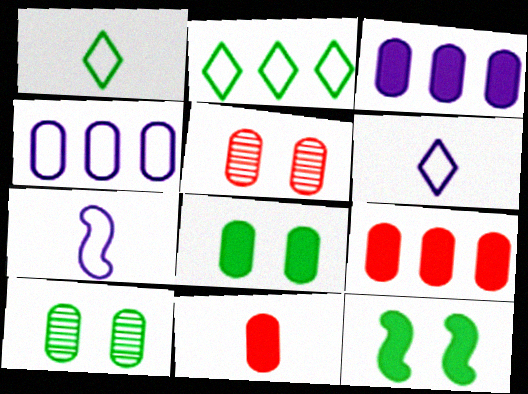[[3, 8, 11], 
[4, 10, 11]]